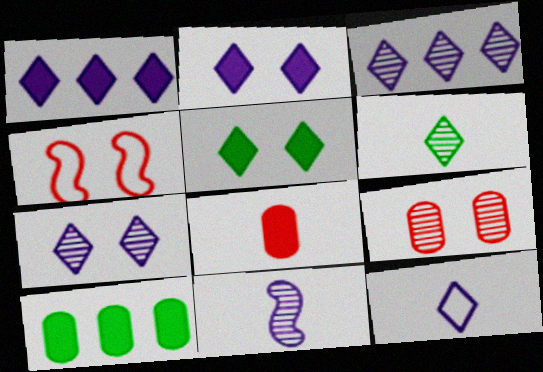[[1, 7, 12], 
[2, 3, 12]]